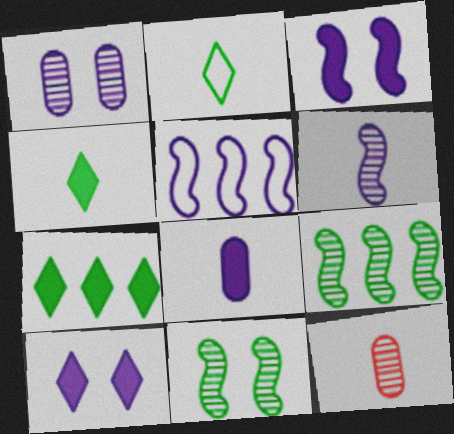[[3, 5, 6]]